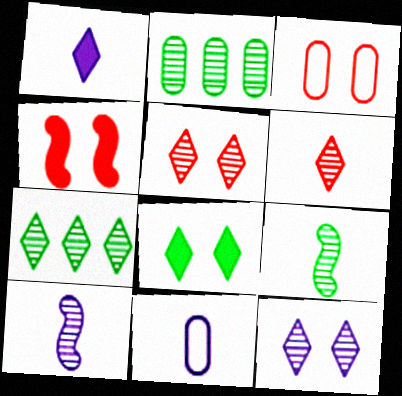[[1, 10, 11], 
[2, 5, 10], 
[3, 4, 5], 
[4, 7, 11], 
[6, 7, 12]]